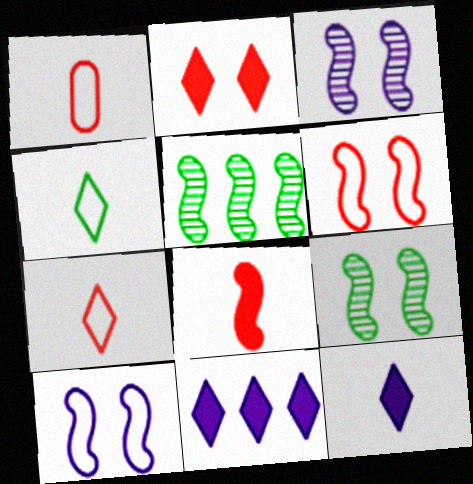[[1, 9, 11], 
[5, 8, 10]]